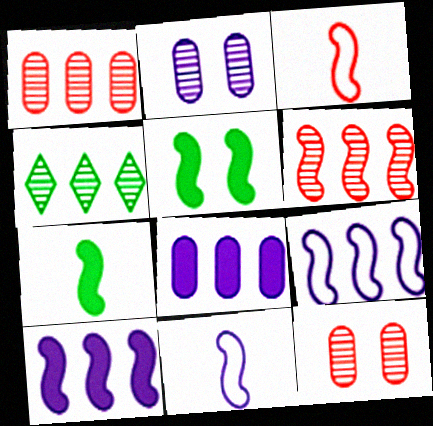[[5, 6, 11]]